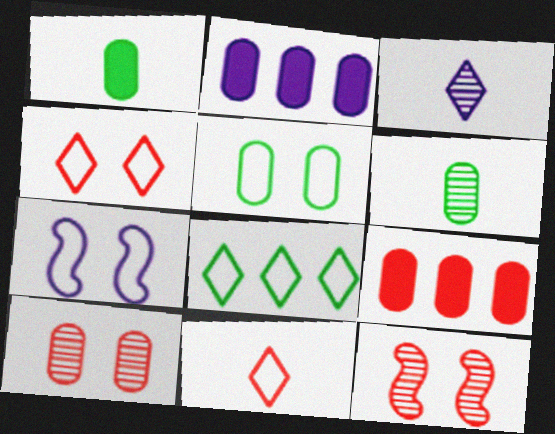[[2, 3, 7], 
[4, 5, 7], 
[9, 11, 12]]